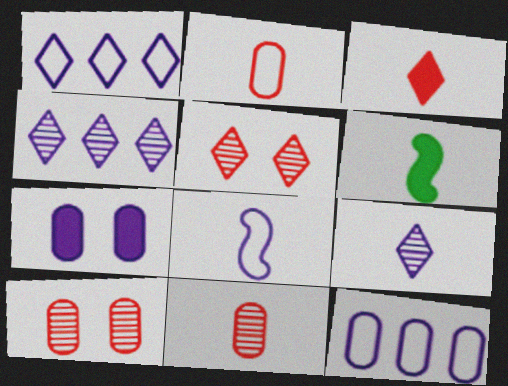[[1, 6, 10], 
[2, 6, 9], 
[4, 7, 8], 
[5, 6, 12]]